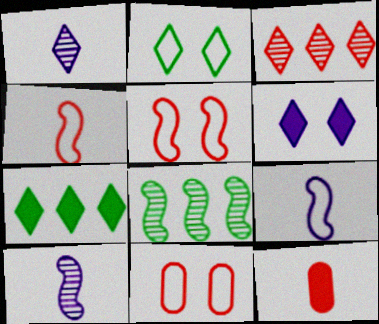[[3, 5, 12], 
[7, 10, 11]]